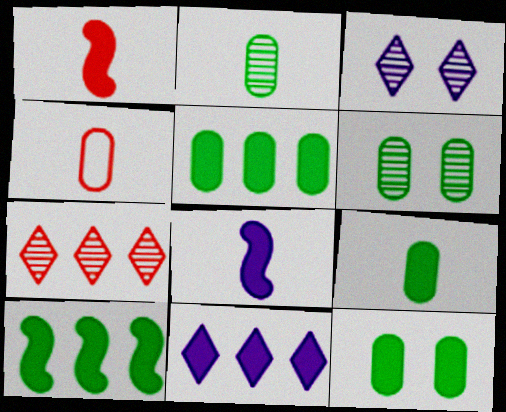[[1, 11, 12], 
[3, 4, 10], 
[5, 9, 12]]